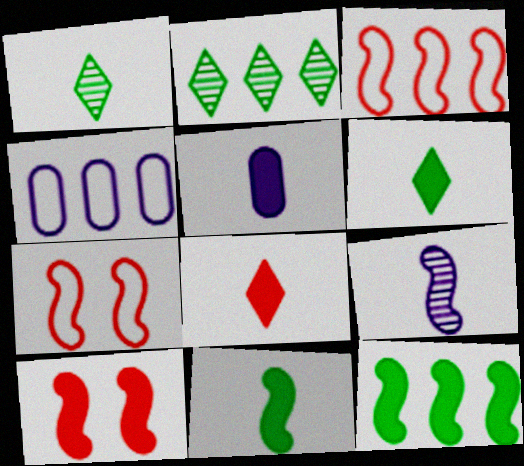[[1, 4, 10], 
[2, 5, 7], 
[5, 8, 11], 
[7, 9, 12]]